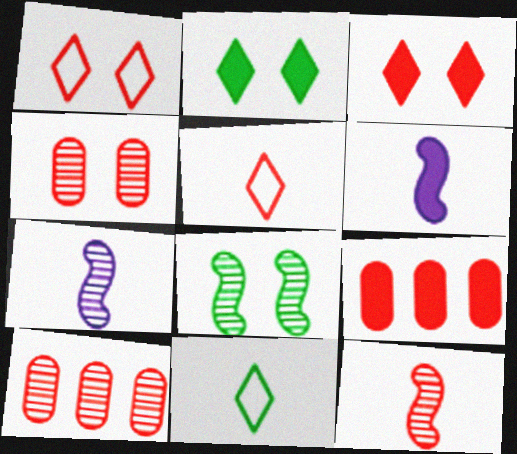[[1, 9, 12], 
[2, 6, 9]]